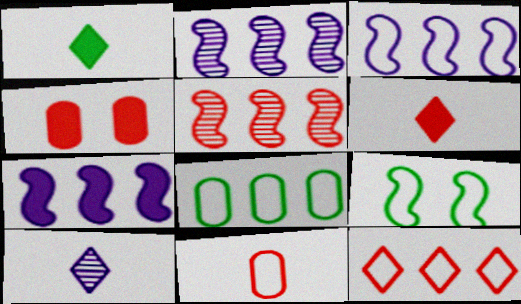[[1, 4, 7], 
[2, 3, 7], 
[3, 8, 12]]